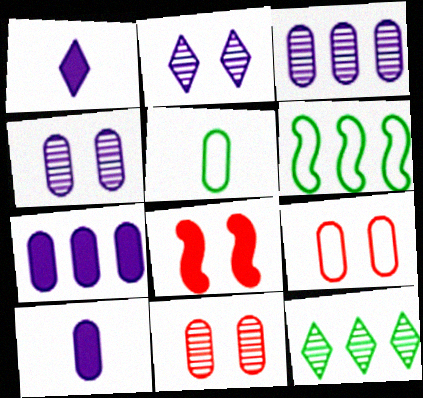[[1, 6, 11], 
[5, 7, 11]]